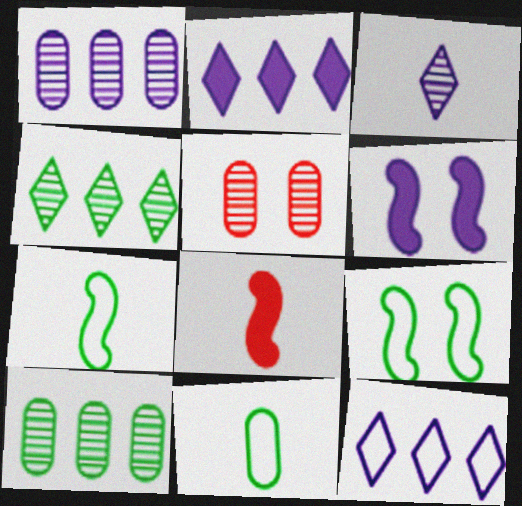[[2, 5, 7], 
[3, 8, 11]]